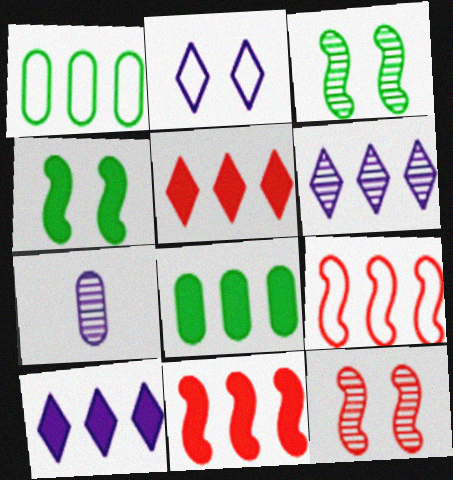[[1, 6, 11], 
[6, 8, 9], 
[8, 10, 11]]